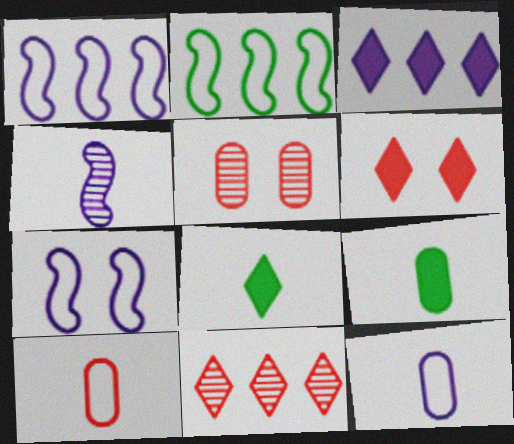[[1, 5, 8], 
[3, 6, 8], 
[4, 8, 10], 
[7, 9, 11]]